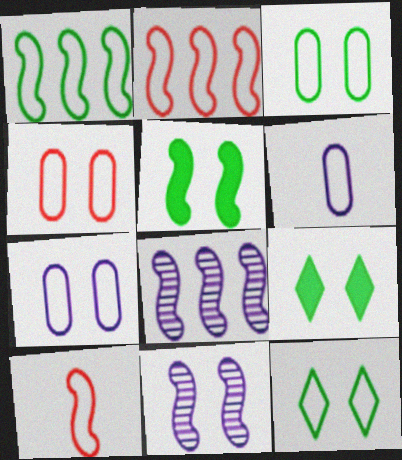[[2, 6, 12], 
[3, 4, 7], 
[4, 9, 11], 
[5, 8, 10]]